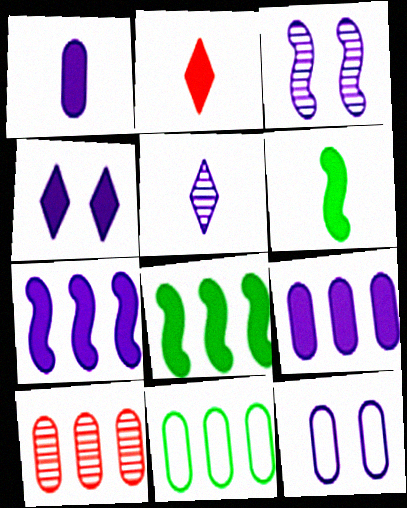[[1, 2, 6], 
[1, 4, 7], 
[2, 3, 11], 
[3, 4, 12], 
[5, 7, 12], 
[9, 10, 11]]